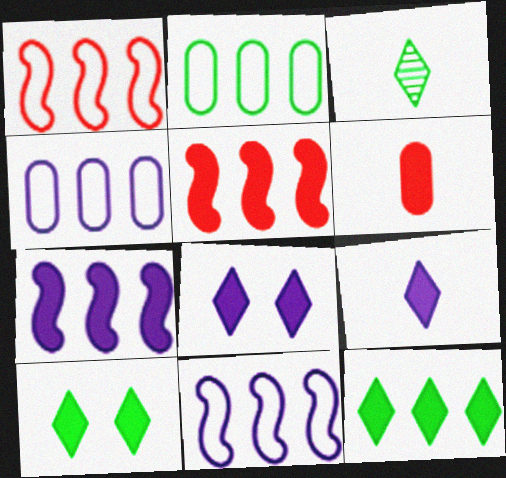[[6, 7, 10]]